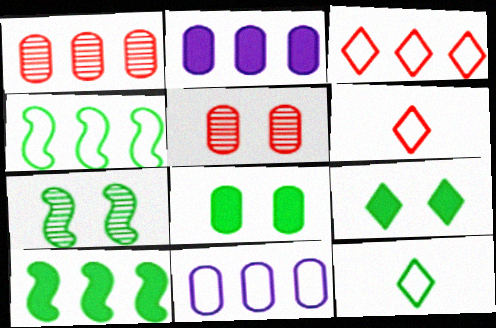[[2, 6, 7], 
[3, 4, 11]]